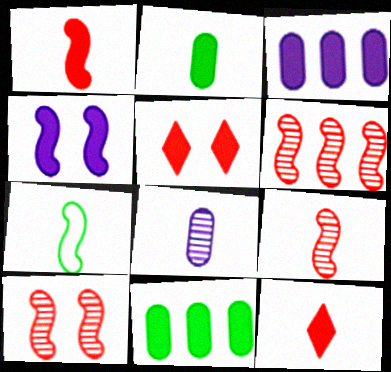[[4, 6, 7], 
[4, 11, 12], 
[6, 9, 10], 
[7, 8, 12]]